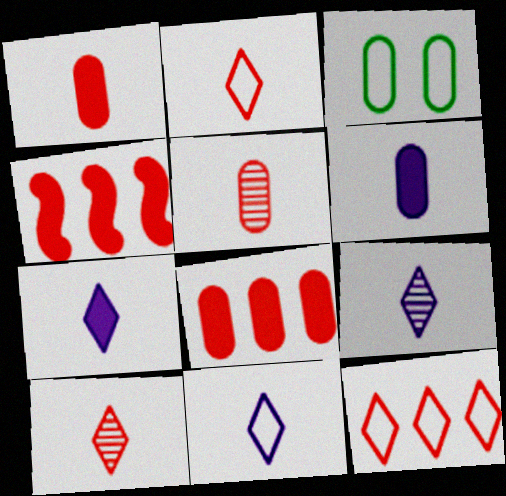[[3, 4, 9], 
[7, 9, 11]]